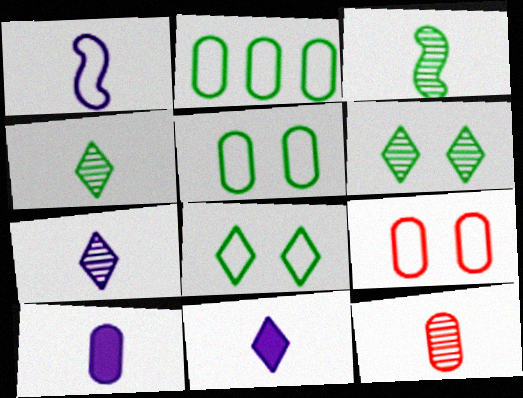[[1, 7, 10], 
[3, 7, 12]]